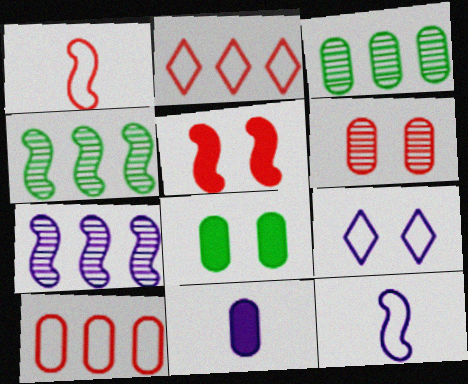[[4, 5, 12], 
[7, 9, 11]]